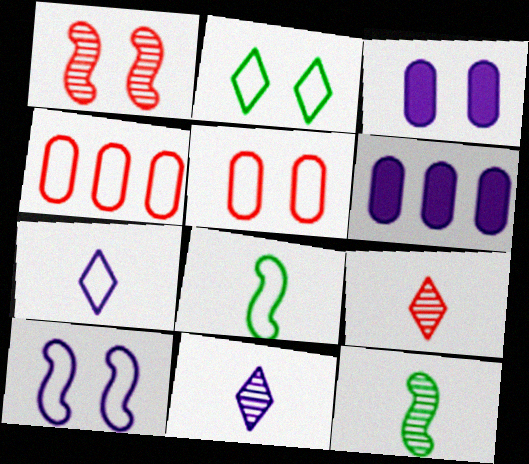[[1, 2, 3], 
[2, 5, 10], 
[6, 10, 11]]